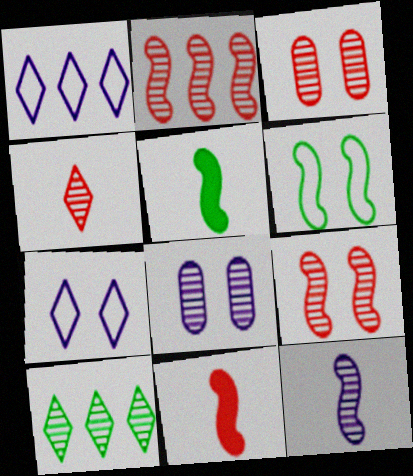[[1, 3, 5], 
[2, 3, 4], 
[3, 10, 12]]